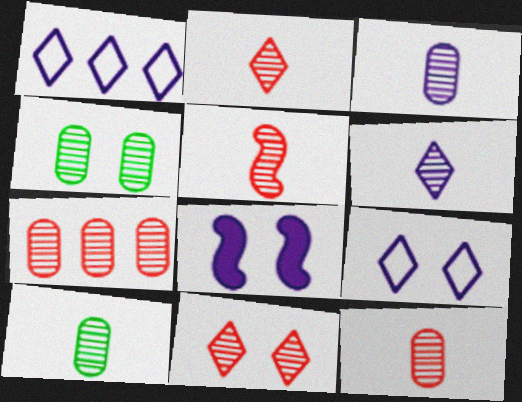[[1, 3, 8], 
[2, 5, 12], 
[3, 4, 7], 
[3, 10, 12], 
[5, 6, 10], 
[5, 7, 11]]